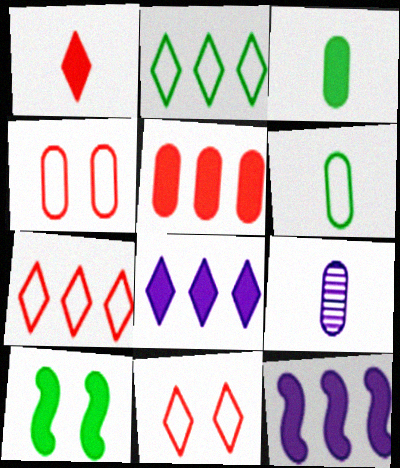[[7, 9, 10]]